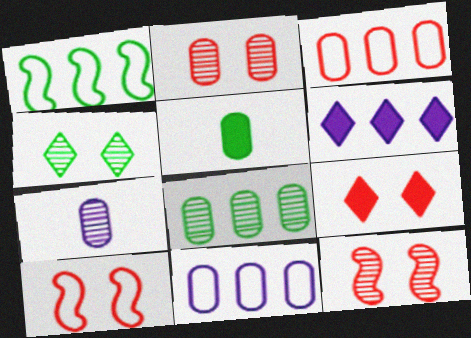[[1, 4, 5], 
[1, 7, 9], 
[2, 5, 11], 
[2, 7, 8], 
[2, 9, 10]]